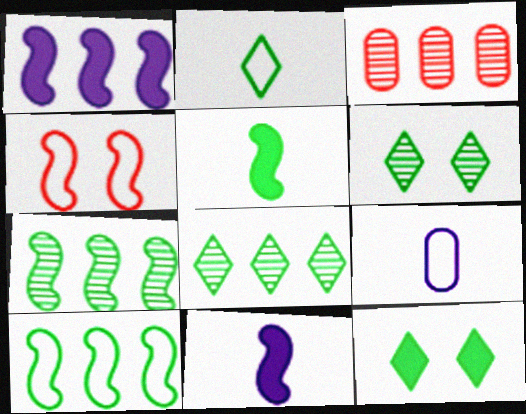[[2, 8, 12], 
[4, 7, 11]]